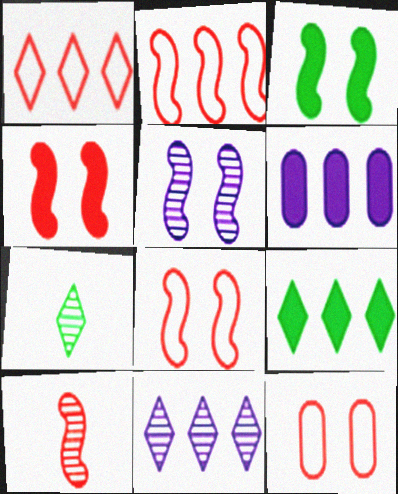[[1, 9, 11], 
[2, 4, 10], 
[3, 5, 8], 
[6, 7, 8]]